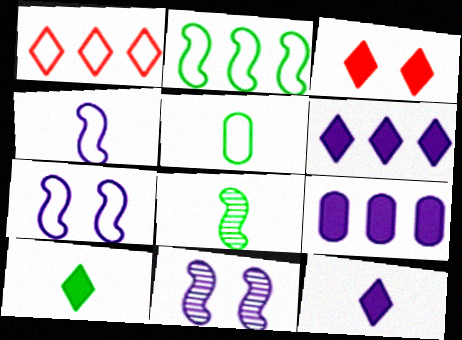[[1, 5, 7], 
[3, 6, 10], 
[5, 8, 10]]